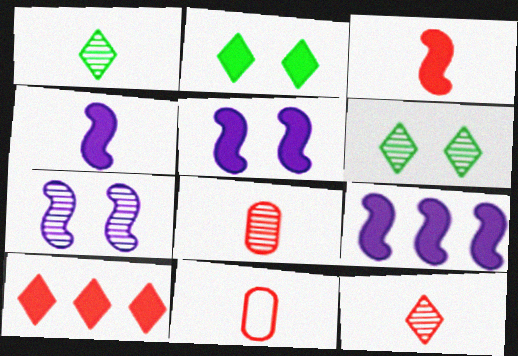[[1, 4, 11], 
[3, 11, 12], 
[4, 5, 9], 
[6, 9, 11]]